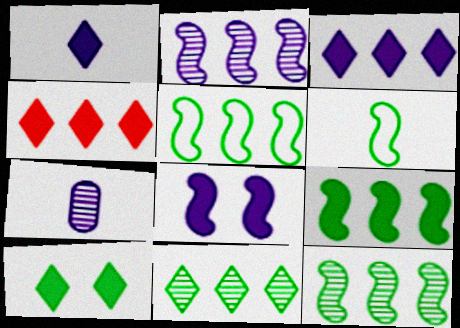[[1, 4, 10], 
[5, 9, 12]]